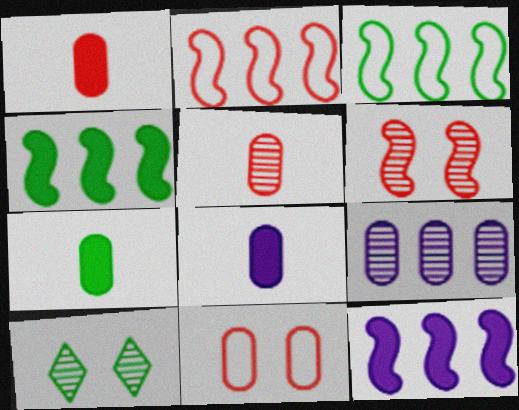[[1, 7, 8], 
[2, 8, 10], 
[3, 7, 10], 
[7, 9, 11]]